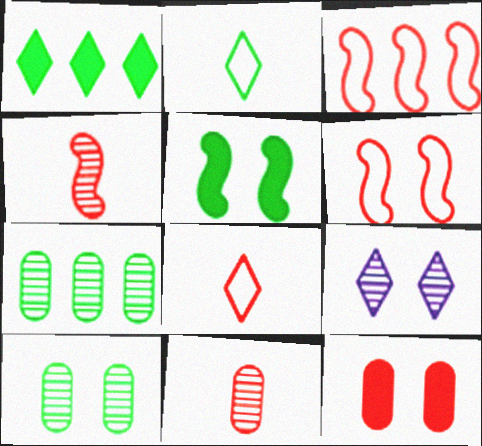[[1, 8, 9], 
[2, 5, 7], 
[4, 7, 9]]